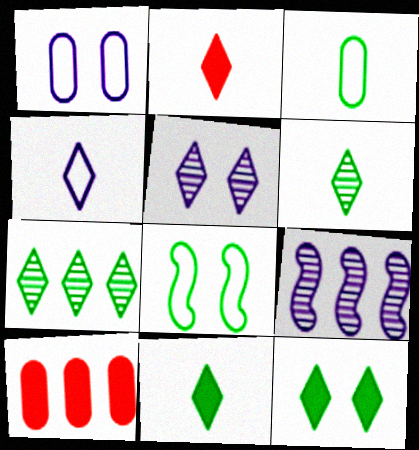[[2, 4, 6]]